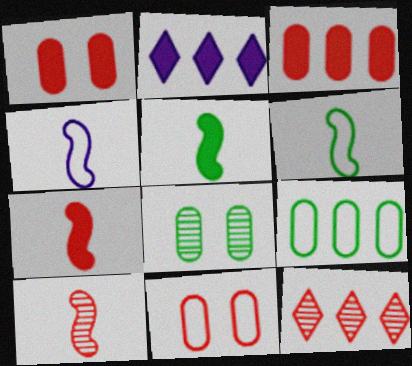[[1, 2, 5], 
[4, 5, 10], 
[7, 11, 12]]